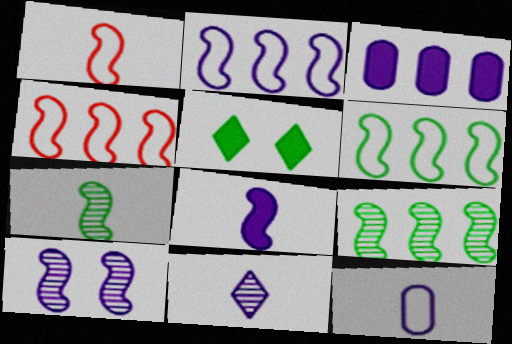[[1, 7, 8], 
[2, 4, 6], 
[2, 8, 10], 
[8, 11, 12]]